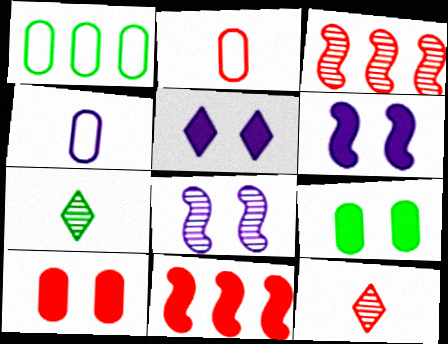[[1, 6, 12]]